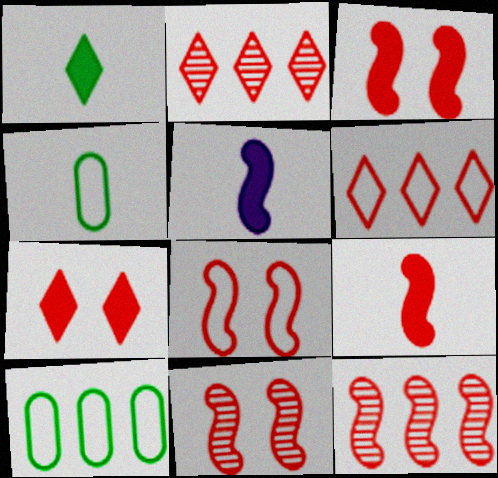[[3, 8, 11], 
[8, 9, 12]]